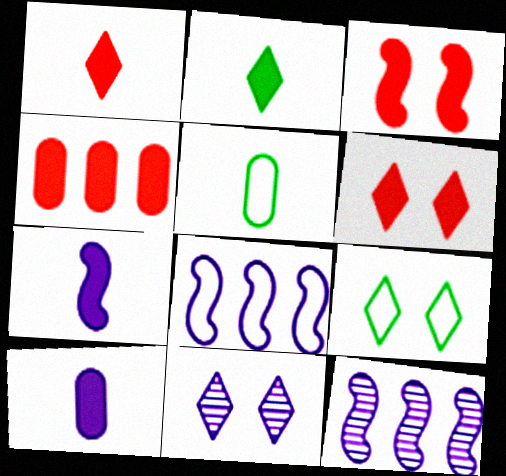[[1, 3, 4], 
[5, 6, 12], 
[6, 9, 11], 
[8, 10, 11]]